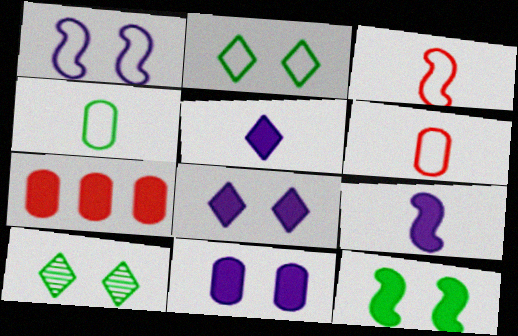[[5, 7, 12]]